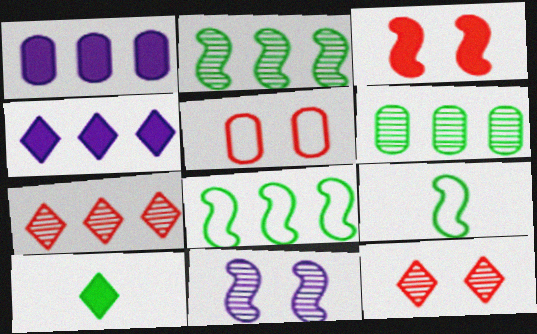[[1, 3, 10], 
[1, 7, 8], 
[1, 9, 12], 
[3, 5, 12]]